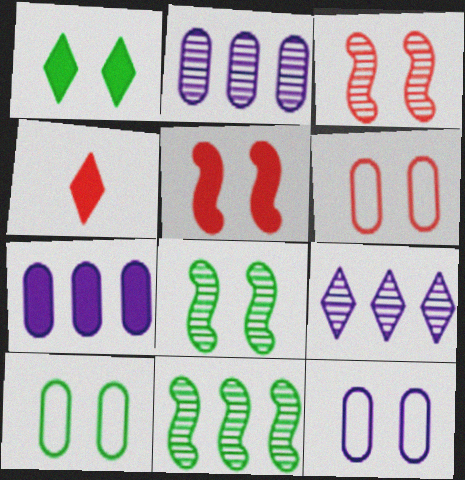[[1, 3, 12], 
[1, 8, 10], 
[4, 11, 12], 
[6, 10, 12]]